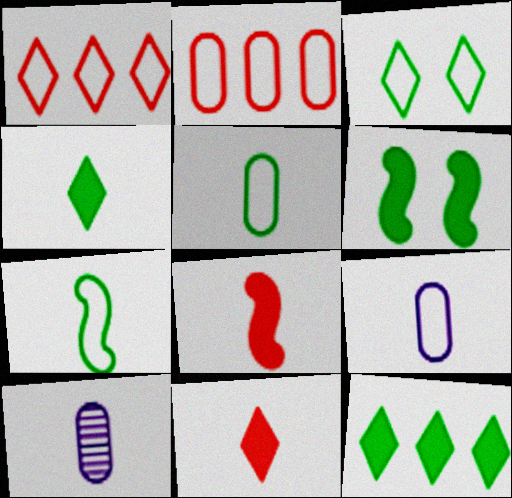[[1, 6, 10], 
[7, 10, 11]]